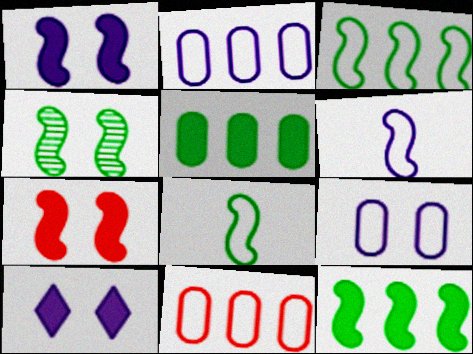[[4, 8, 12]]